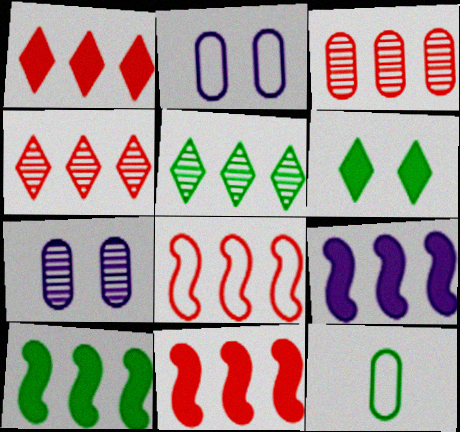[[1, 3, 8], 
[9, 10, 11]]